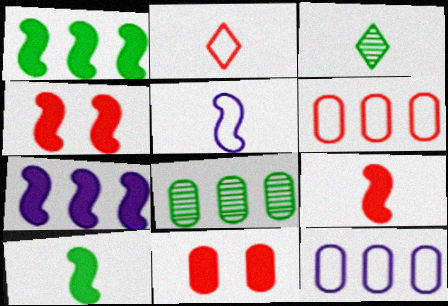[[3, 4, 12], 
[4, 7, 10]]